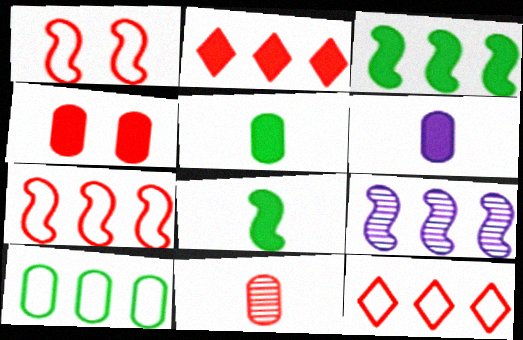[[1, 2, 11], 
[1, 8, 9], 
[2, 9, 10], 
[3, 7, 9]]